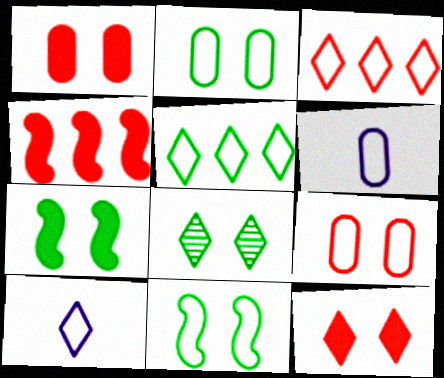[[2, 7, 8], 
[3, 6, 11], 
[4, 6, 8]]